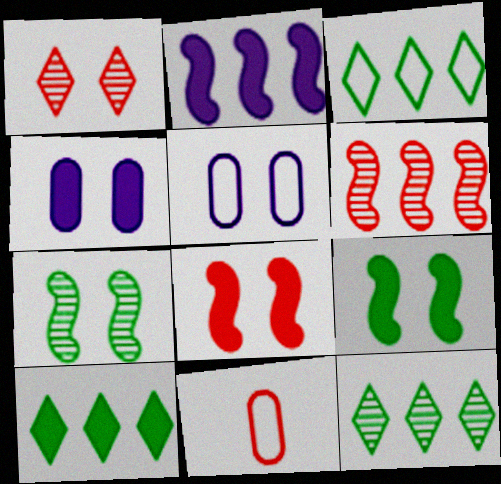[[1, 5, 9], 
[3, 10, 12]]